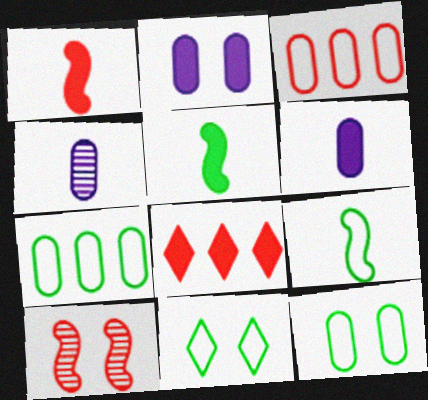[[2, 5, 8], 
[2, 10, 11], 
[7, 9, 11]]